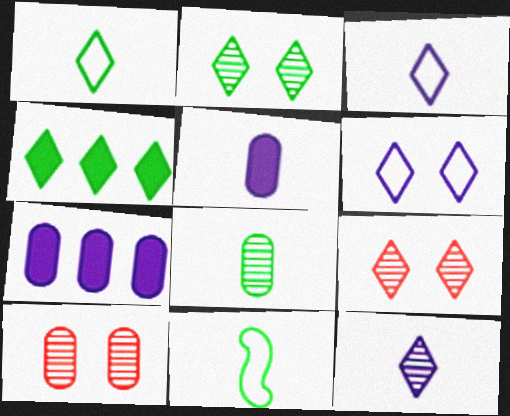[[1, 2, 4], 
[3, 4, 9], 
[7, 9, 11]]